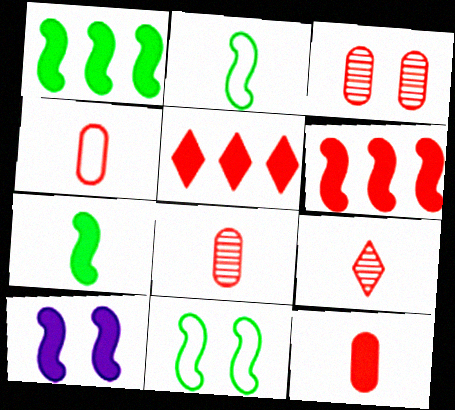[[4, 8, 12], 
[6, 7, 10]]